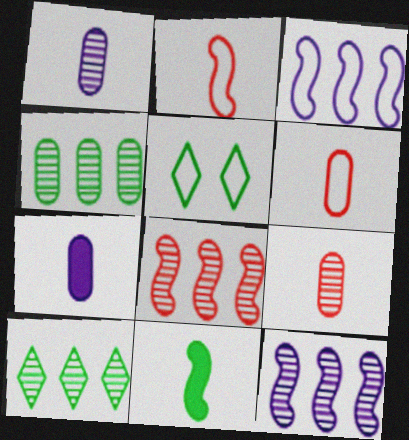[[3, 5, 6], 
[4, 5, 11], 
[5, 7, 8]]